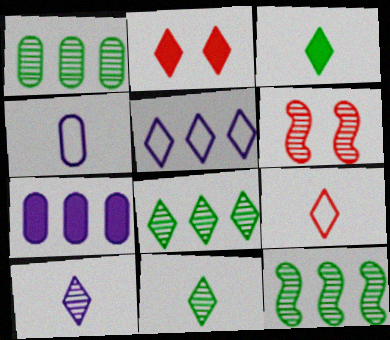[[1, 6, 10], 
[1, 8, 12], 
[2, 4, 12], 
[2, 5, 11], 
[3, 9, 10]]